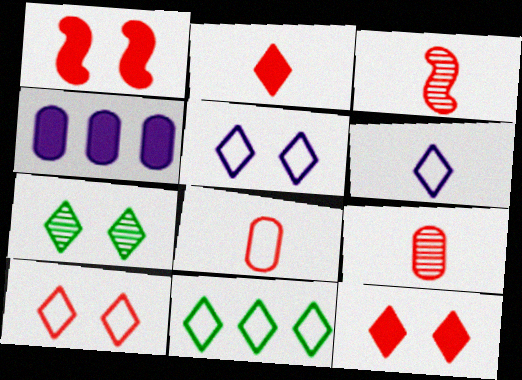[[2, 3, 8], 
[5, 7, 12], 
[6, 10, 11]]